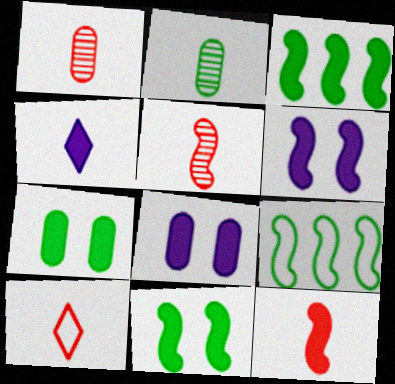[[1, 10, 12], 
[3, 6, 12], 
[5, 6, 9]]